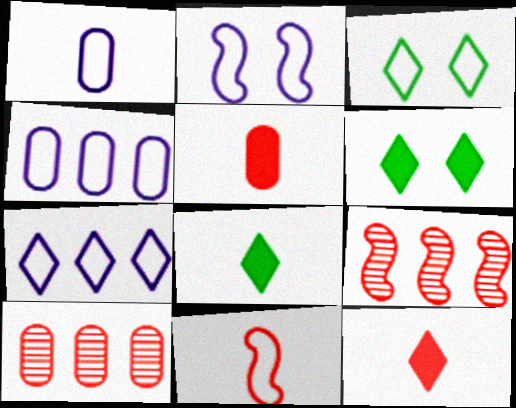[[1, 2, 7], 
[1, 6, 9], 
[2, 8, 10], 
[3, 4, 11]]